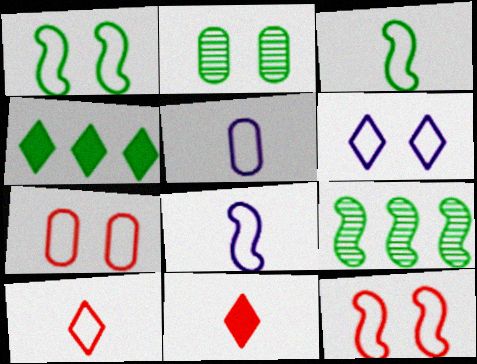[[1, 6, 7], 
[2, 3, 4], 
[3, 5, 10]]